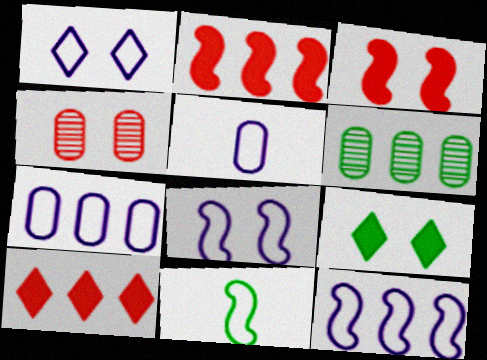[[1, 5, 12], 
[4, 8, 9], 
[6, 9, 11], 
[6, 10, 12]]